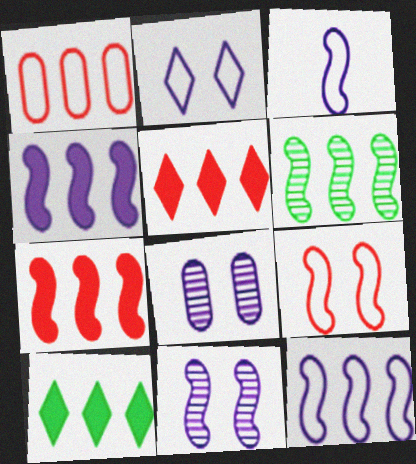[[3, 4, 11], 
[6, 7, 12]]